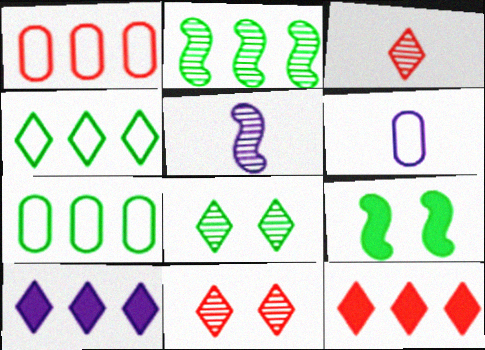[[1, 2, 10]]